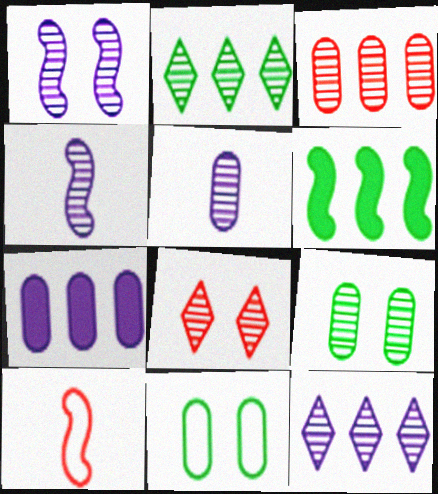[[1, 5, 12], 
[1, 6, 10], 
[1, 8, 9], 
[3, 5, 9]]